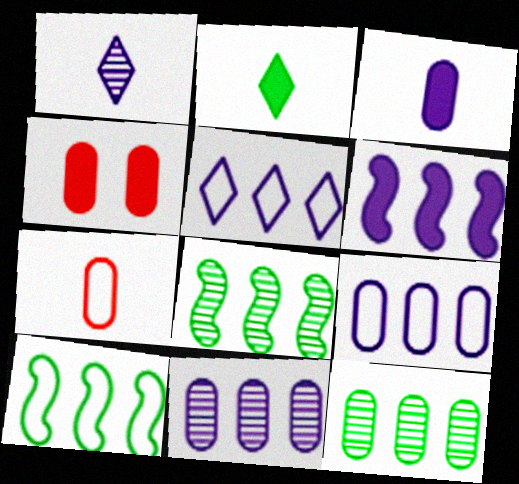[[1, 4, 10], 
[2, 4, 6], 
[5, 6, 11]]